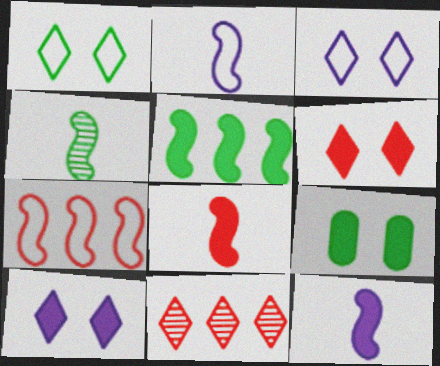[[2, 4, 8], 
[2, 9, 11]]